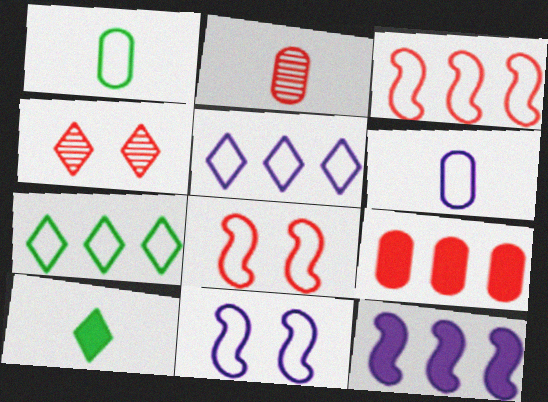[[1, 4, 12], 
[1, 5, 8], 
[4, 5, 10], 
[5, 6, 11], 
[6, 7, 8]]